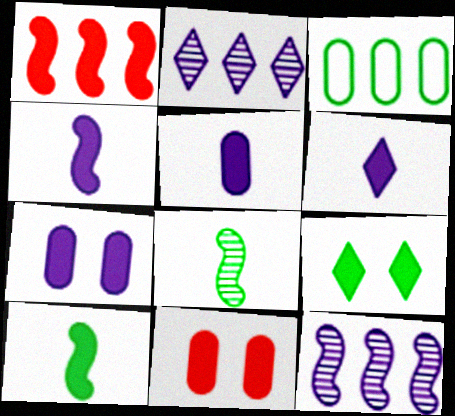[[1, 2, 3], 
[1, 5, 9], 
[3, 8, 9], 
[4, 5, 6]]